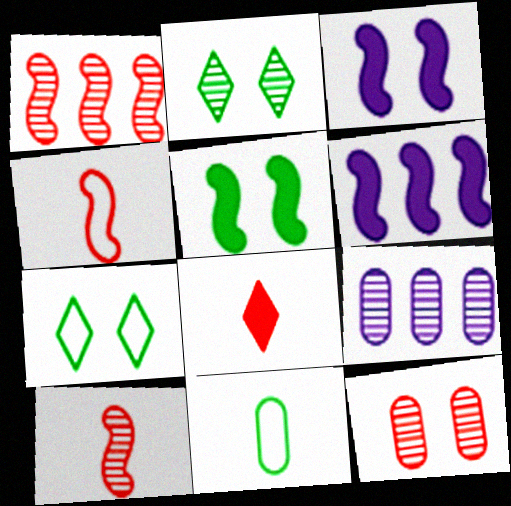[[2, 9, 10], 
[3, 7, 12]]